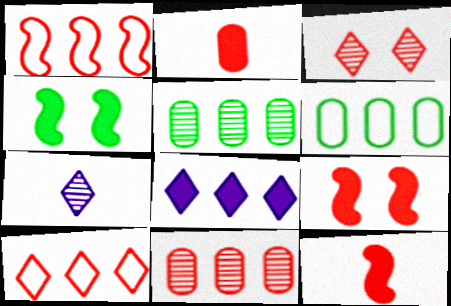[[1, 2, 3], 
[1, 5, 8], 
[2, 4, 8], 
[6, 7, 9]]